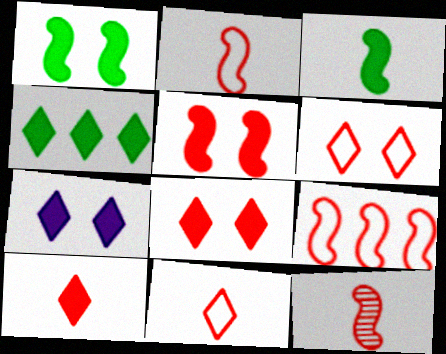[[4, 7, 10], 
[5, 9, 12]]